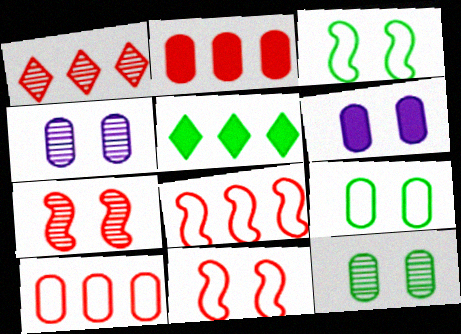[[1, 2, 8]]